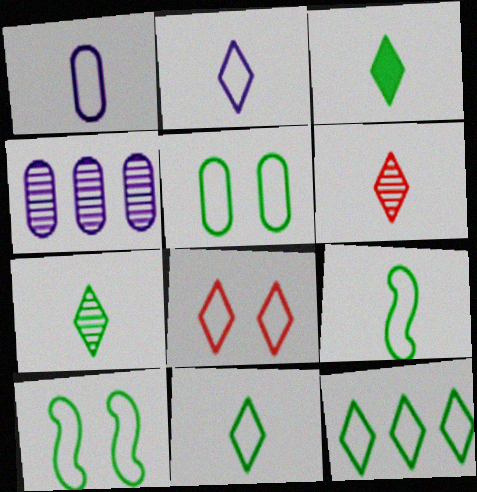[[2, 3, 6], 
[2, 8, 12], 
[3, 7, 11], 
[5, 9, 12]]